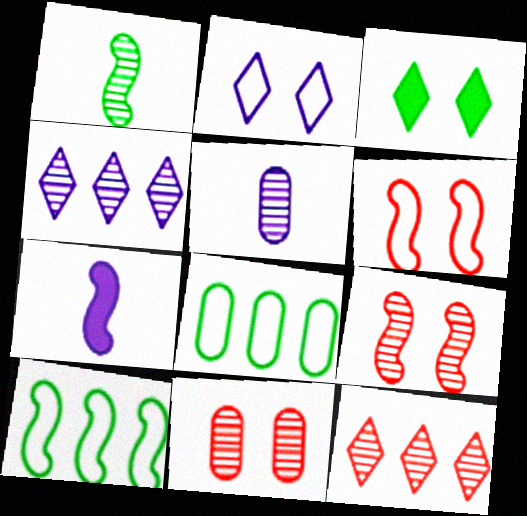[[1, 3, 8], 
[1, 4, 11], 
[7, 9, 10]]